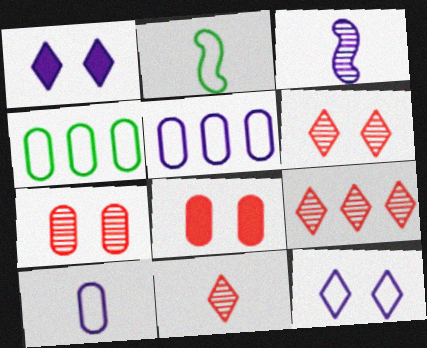[[1, 3, 5], 
[6, 9, 11]]